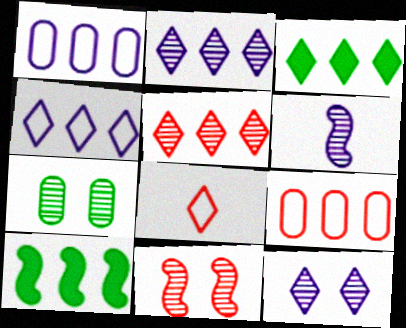[[1, 5, 10], 
[2, 9, 10], 
[3, 4, 5], 
[3, 8, 12], 
[5, 6, 7], 
[7, 11, 12]]